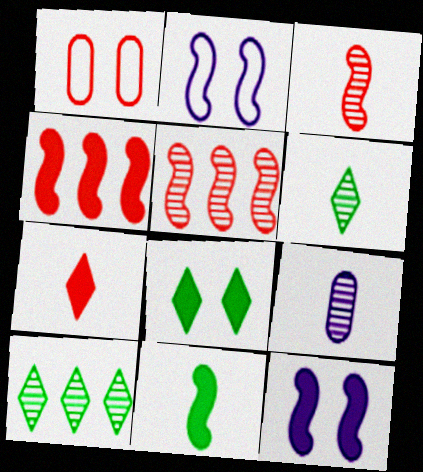[[1, 5, 7], 
[2, 5, 11], 
[3, 6, 9], 
[4, 11, 12]]